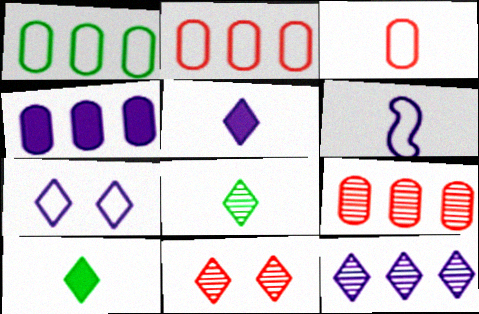[[1, 4, 9], 
[5, 7, 12], 
[8, 11, 12]]